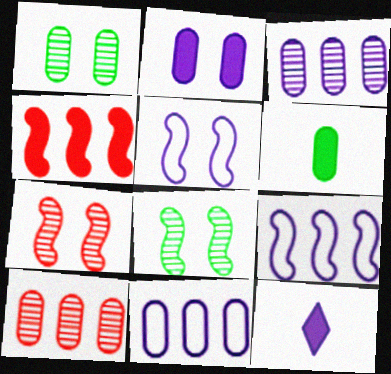[[3, 5, 12]]